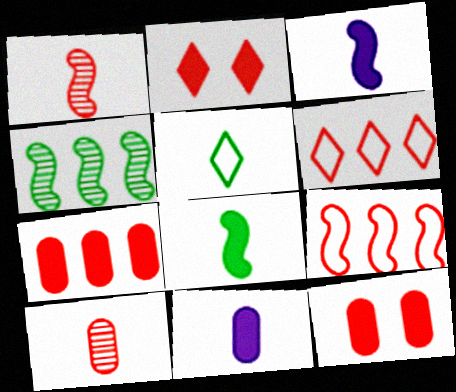[[1, 5, 11], 
[1, 6, 12], 
[2, 9, 10], 
[3, 5, 10]]